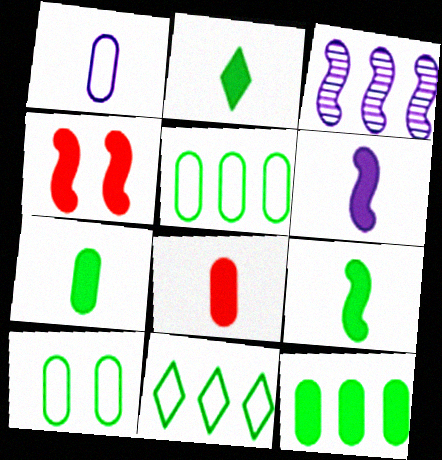[[2, 6, 8], 
[2, 7, 9]]